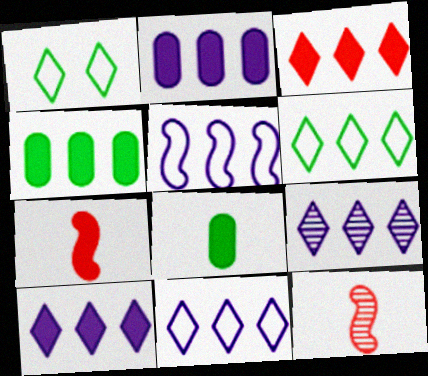[[1, 2, 12], 
[2, 5, 9], 
[3, 6, 9], 
[9, 10, 11]]